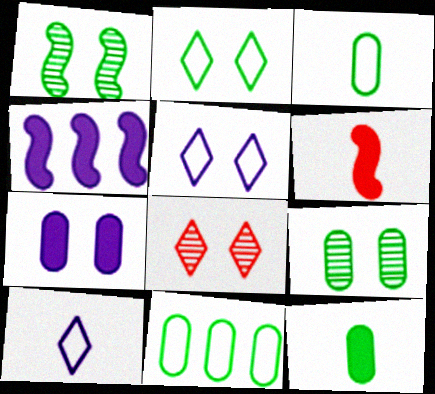[[3, 4, 8], 
[9, 11, 12]]